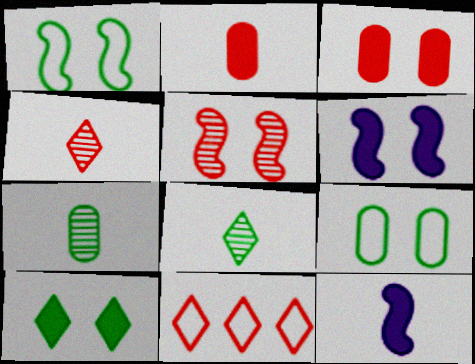[[1, 5, 6], 
[2, 5, 11], 
[3, 6, 10], 
[6, 7, 11]]